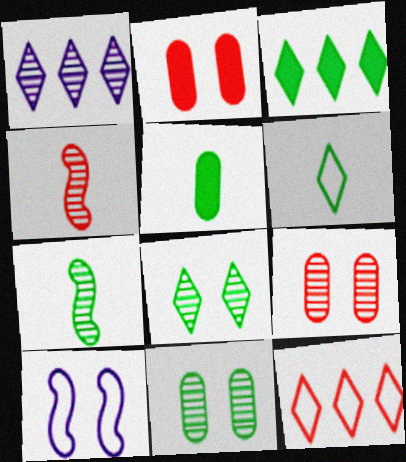[[1, 3, 12], 
[1, 4, 11], 
[1, 7, 9], 
[2, 4, 12], 
[2, 8, 10], 
[3, 6, 8], 
[5, 6, 7]]